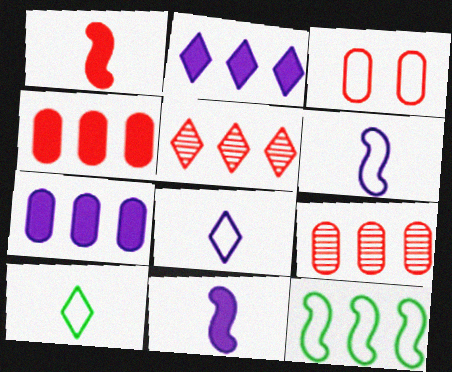[[1, 3, 5], 
[2, 9, 12], 
[3, 8, 12], 
[5, 7, 12]]